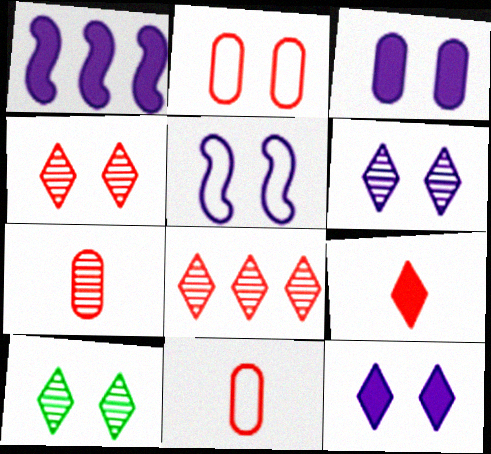[[1, 10, 11], 
[3, 5, 6], 
[4, 6, 10]]